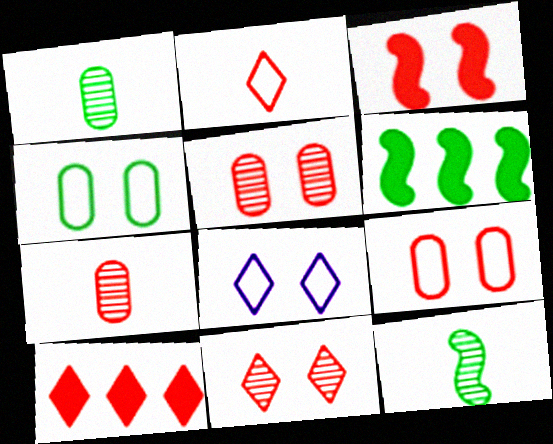[[2, 10, 11], 
[3, 9, 11], 
[6, 7, 8]]